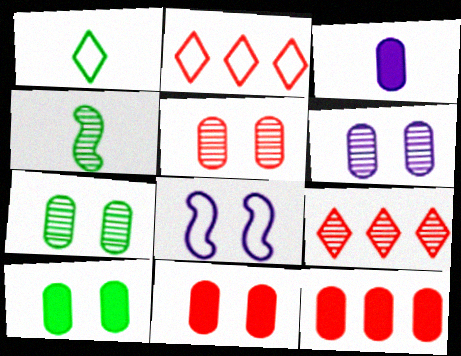[[3, 10, 12], 
[4, 6, 9], 
[5, 6, 7]]